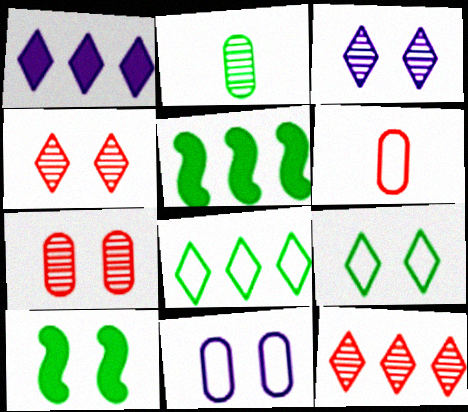[[1, 8, 12], 
[2, 5, 9], 
[2, 8, 10], 
[3, 5, 6], 
[4, 10, 11]]